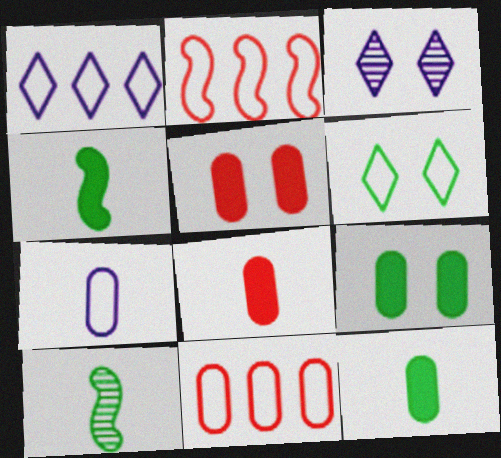[[1, 5, 10], 
[2, 3, 12], 
[2, 6, 7], 
[3, 4, 11]]